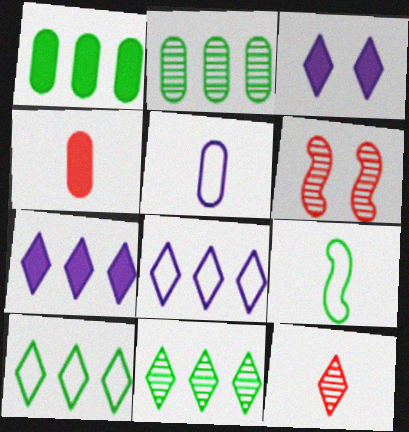[[3, 10, 12]]